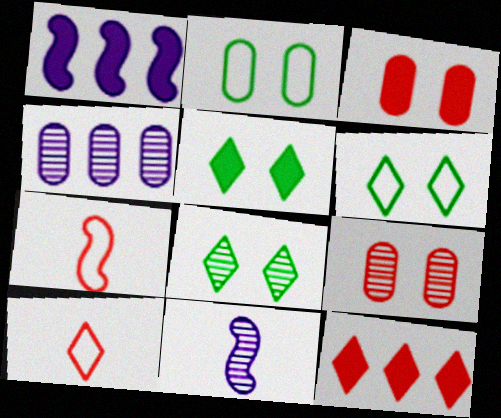[[2, 11, 12], 
[4, 5, 7], 
[5, 6, 8], 
[7, 9, 12]]